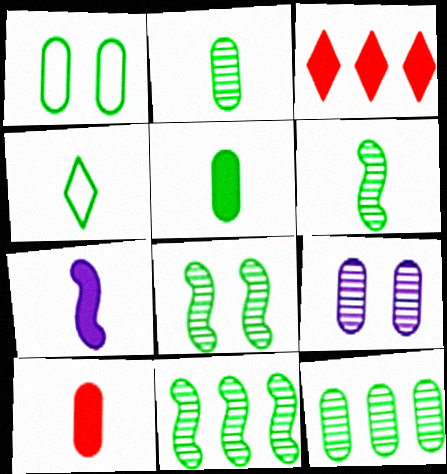[[1, 5, 12], 
[4, 5, 6], 
[6, 8, 11]]